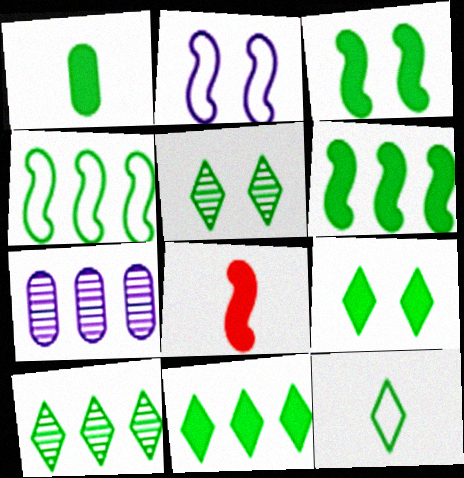[[1, 3, 11], 
[1, 4, 5], 
[1, 6, 9], 
[5, 11, 12], 
[9, 10, 12]]